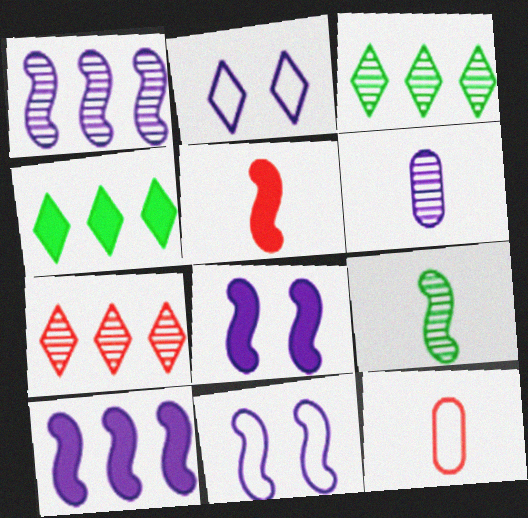[[2, 6, 10], 
[3, 8, 12]]